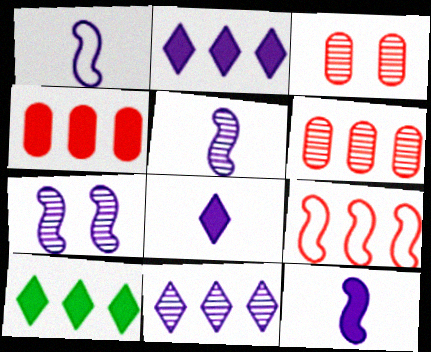[[1, 3, 10], 
[1, 5, 12]]